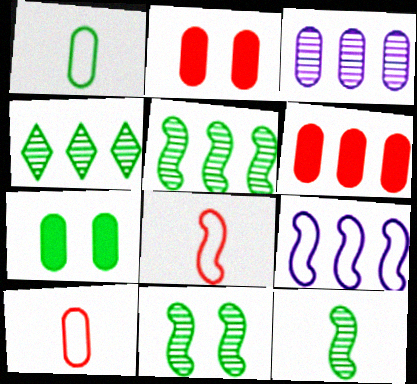[[1, 2, 3], 
[3, 7, 10], 
[4, 6, 9], 
[5, 11, 12]]